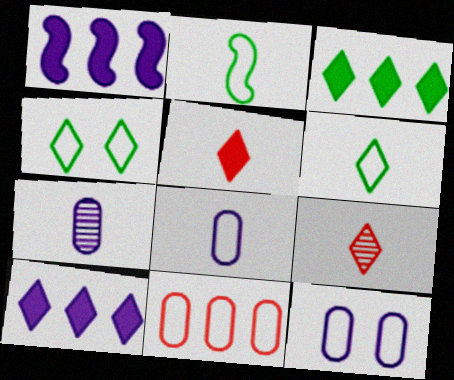[[2, 5, 7], 
[4, 9, 10]]